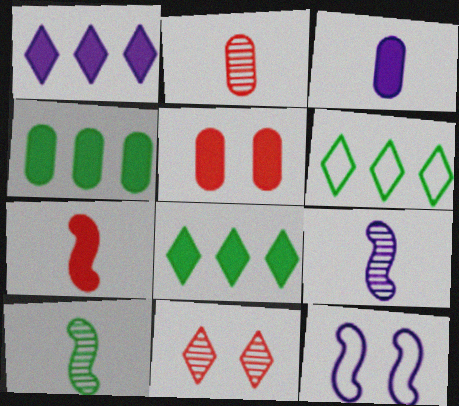[[2, 8, 12], 
[3, 4, 5], 
[5, 6, 9]]